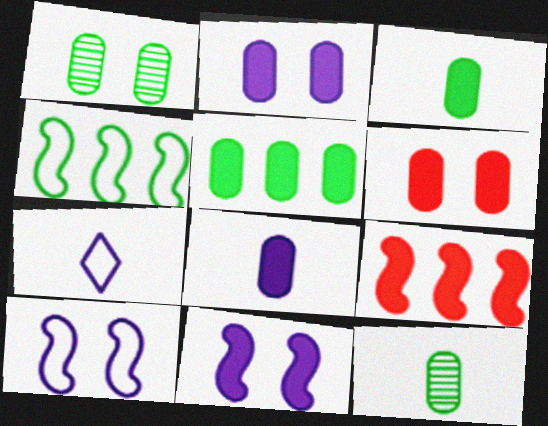[[1, 7, 9], 
[5, 6, 8]]